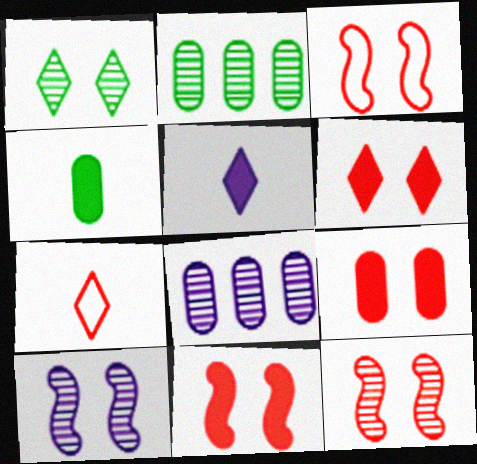[[2, 3, 5], 
[3, 11, 12], 
[6, 9, 11]]